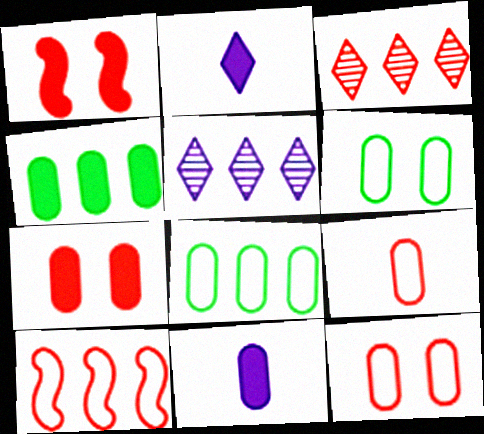[[1, 2, 4], 
[1, 3, 9], 
[4, 5, 10], 
[4, 7, 11]]